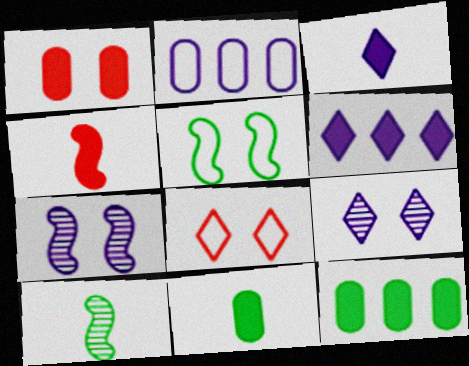[[1, 5, 9], 
[2, 3, 7], 
[3, 4, 11]]